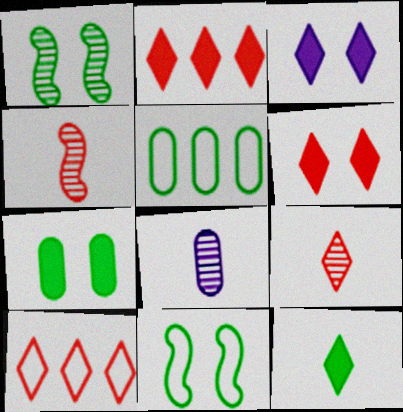[[1, 5, 12], 
[2, 3, 12], 
[2, 8, 11], 
[3, 4, 5], 
[6, 9, 10]]